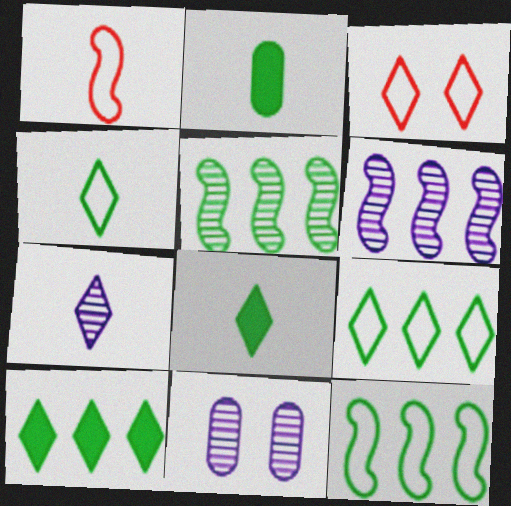[[1, 2, 7], 
[1, 10, 11], 
[2, 3, 6], 
[3, 7, 10], 
[6, 7, 11]]